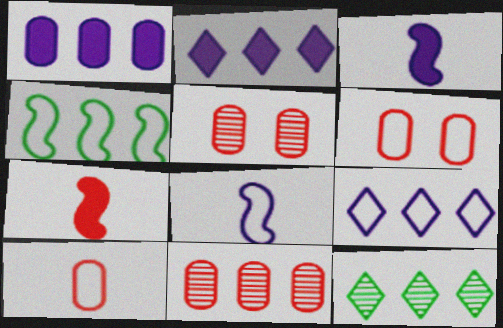[[2, 4, 11], 
[3, 6, 12]]